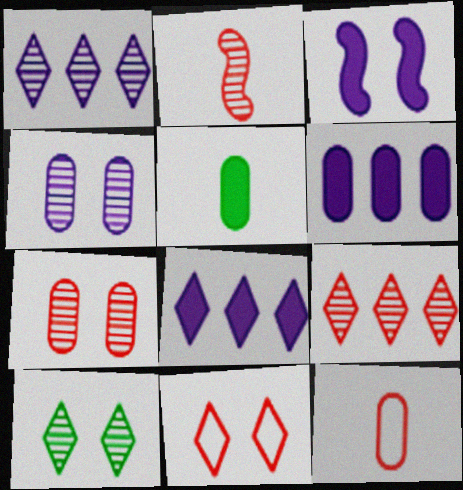[[2, 7, 9]]